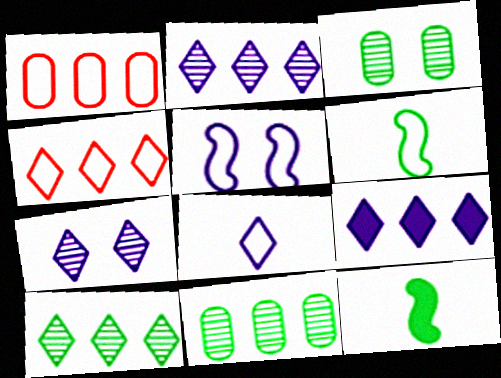[[1, 7, 12], 
[4, 9, 10], 
[7, 8, 9]]